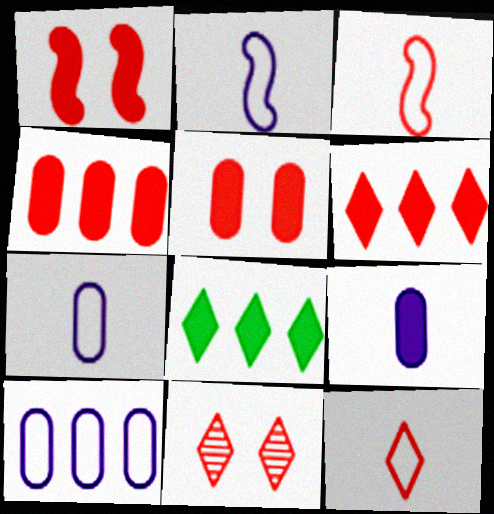[[1, 8, 9], 
[3, 4, 11], 
[6, 11, 12]]